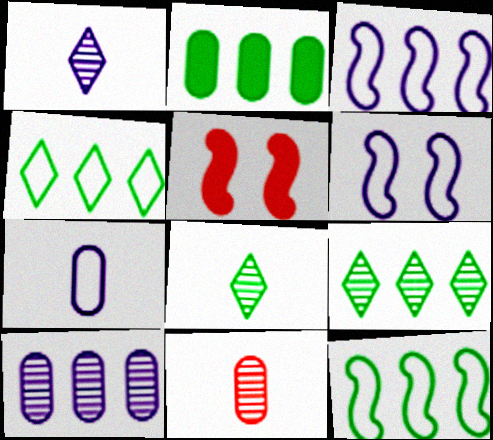[[2, 9, 12], 
[5, 7, 9]]